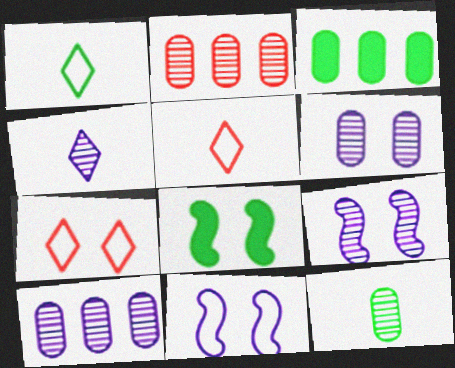[[2, 6, 12], 
[3, 5, 9], 
[4, 9, 10], 
[5, 8, 10], 
[6, 7, 8]]